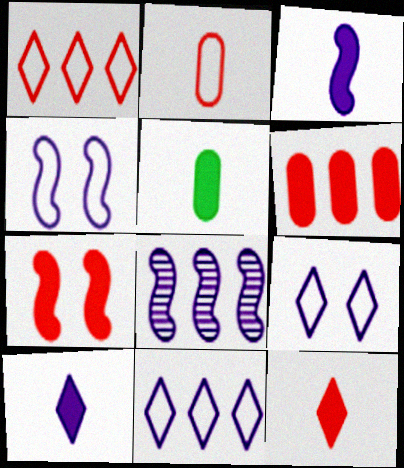[[3, 4, 8], 
[3, 5, 12], 
[6, 7, 12]]